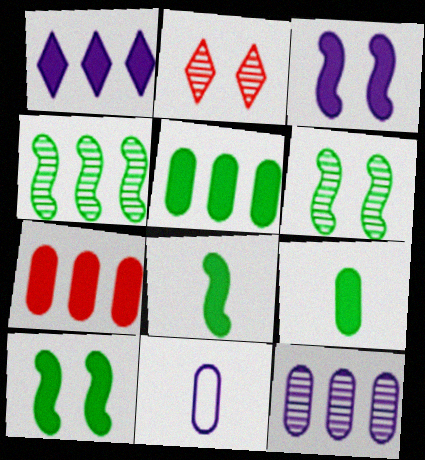[]